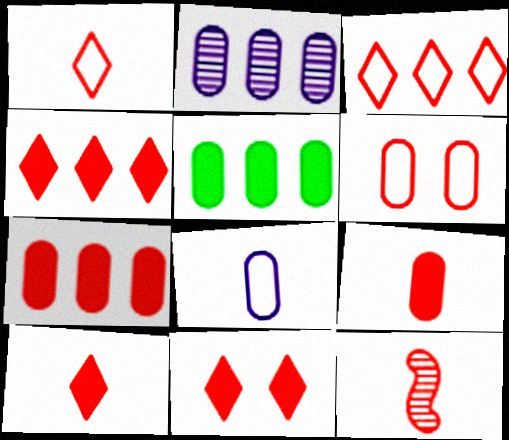[[1, 9, 12], 
[4, 6, 12], 
[4, 10, 11]]